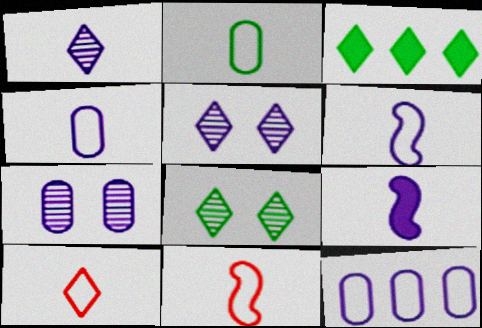[[1, 4, 9], 
[2, 6, 10], 
[3, 5, 10], 
[3, 7, 11], 
[5, 9, 12]]